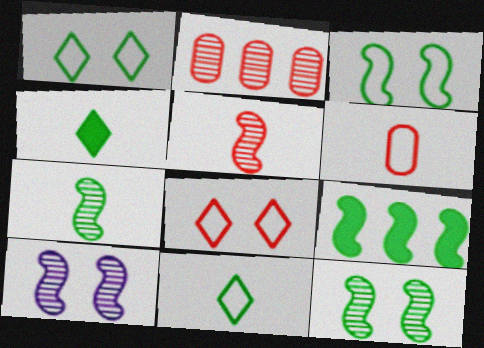[[3, 7, 9]]